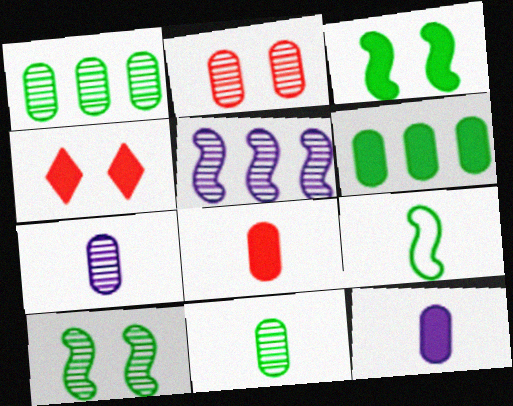[[1, 2, 7]]